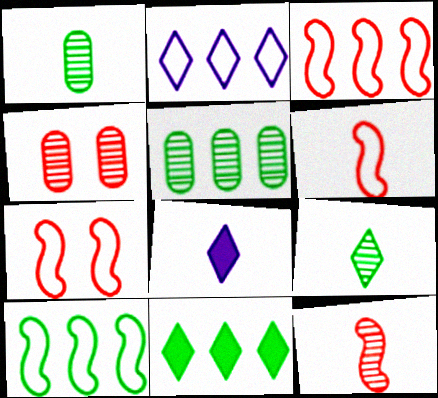[[1, 6, 8], 
[3, 6, 7], 
[4, 8, 10], 
[5, 7, 8], 
[5, 10, 11]]